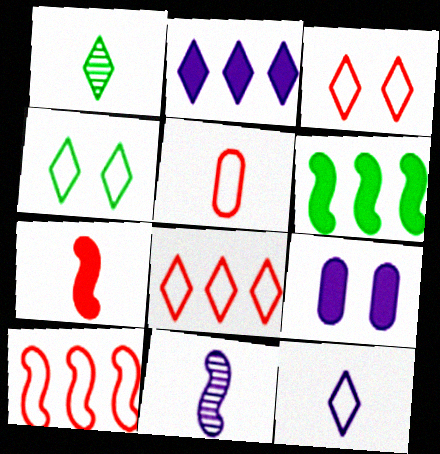[[1, 2, 3], 
[1, 9, 10], 
[3, 5, 10], 
[4, 8, 12]]